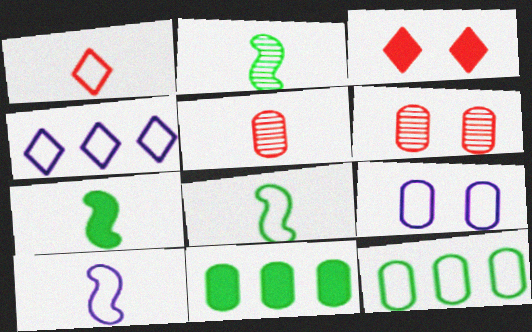[[2, 7, 8], 
[4, 6, 7], 
[4, 9, 10], 
[5, 9, 11]]